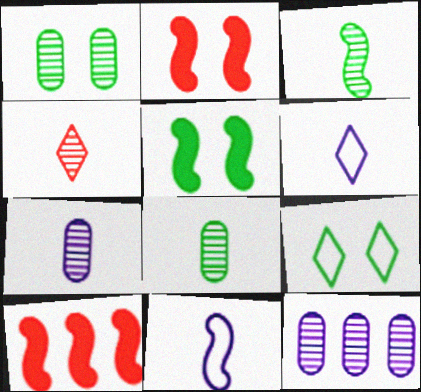[[1, 5, 9], 
[1, 6, 10], 
[3, 4, 7], 
[7, 9, 10]]